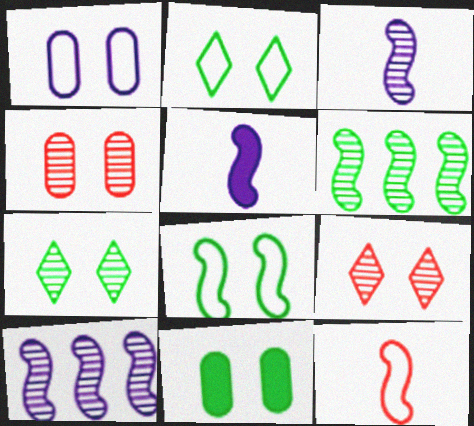[[1, 4, 11], 
[7, 8, 11]]